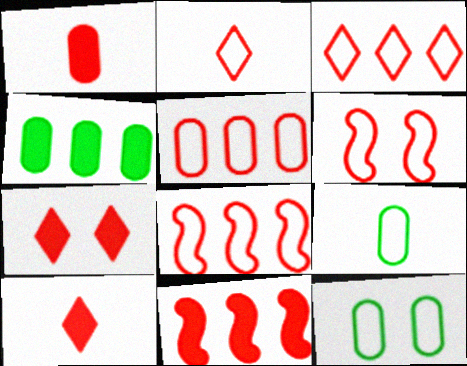[[1, 7, 11], 
[2, 5, 6], 
[3, 5, 8]]